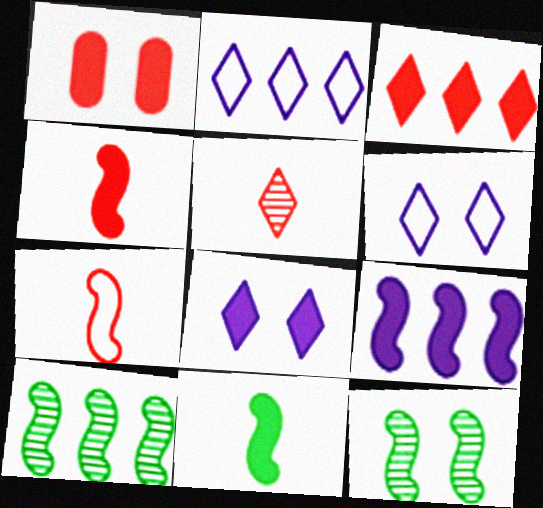[[1, 3, 4], 
[1, 6, 12], 
[7, 9, 12]]